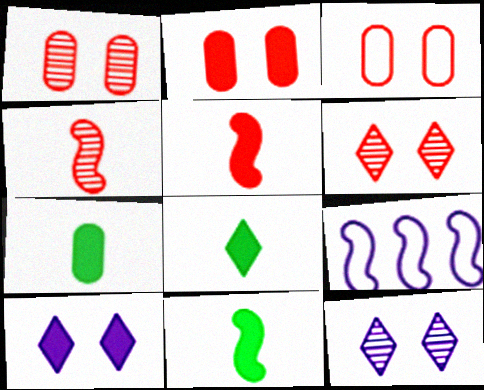[[1, 2, 3], 
[1, 8, 9], 
[6, 7, 9], 
[7, 8, 11]]